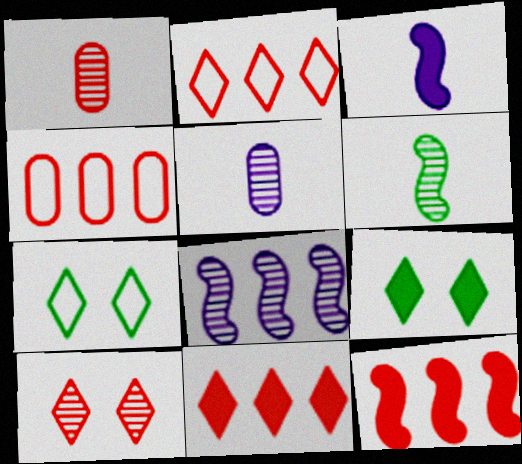[[5, 7, 12]]